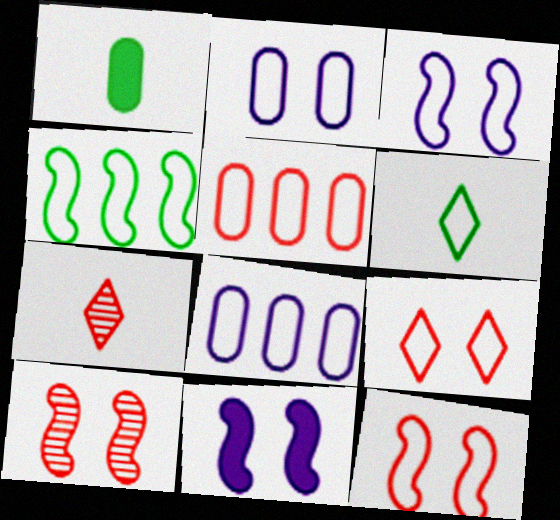[[3, 5, 6], 
[6, 8, 12]]